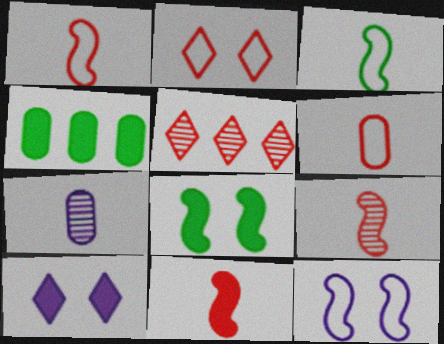[[1, 9, 11], 
[4, 10, 11]]